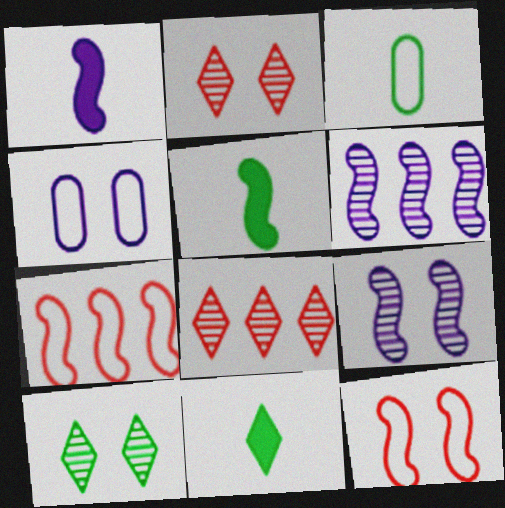[[4, 5, 8], 
[5, 6, 12], 
[5, 7, 9]]